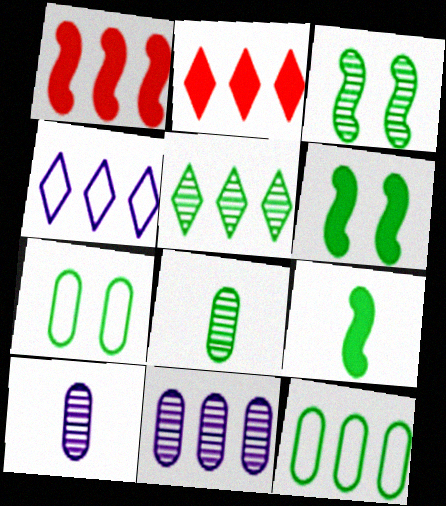[[2, 4, 5], 
[3, 5, 8], 
[5, 7, 9]]